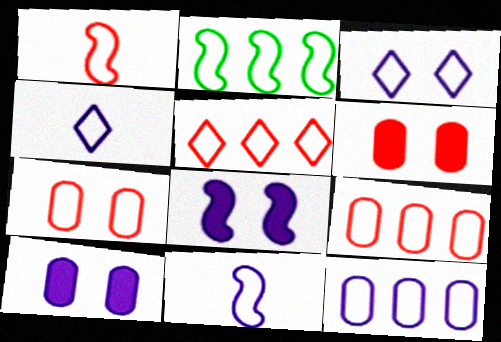[[1, 5, 7], 
[2, 4, 7], 
[2, 5, 12], 
[3, 11, 12]]